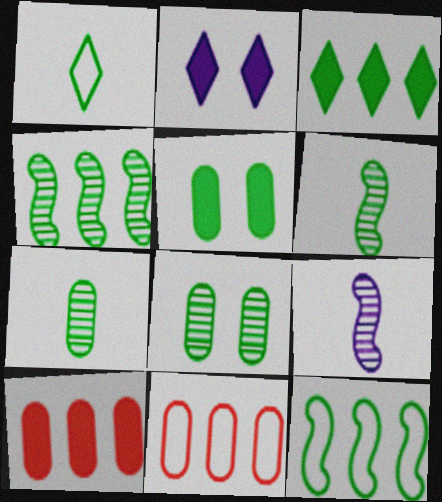[[1, 4, 5], 
[2, 6, 11]]